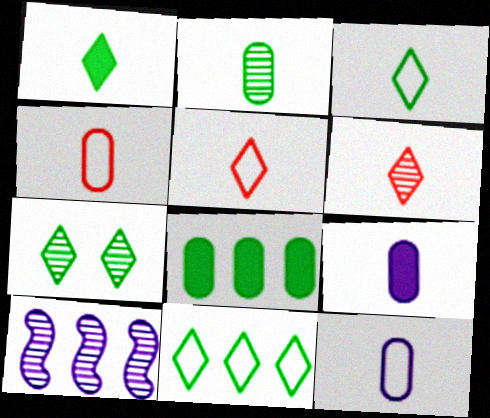[[1, 7, 11], 
[2, 4, 9]]